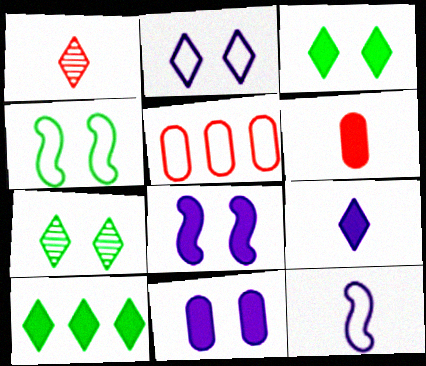[[1, 2, 10], 
[6, 8, 10]]